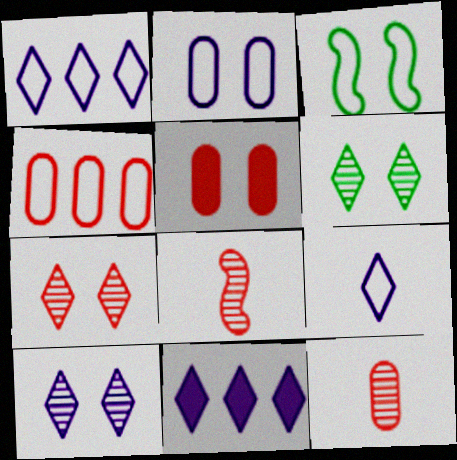[[3, 4, 9], 
[3, 5, 10], 
[3, 11, 12], 
[4, 5, 12], 
[6, 7, 10], 
[9, 10, 11]]